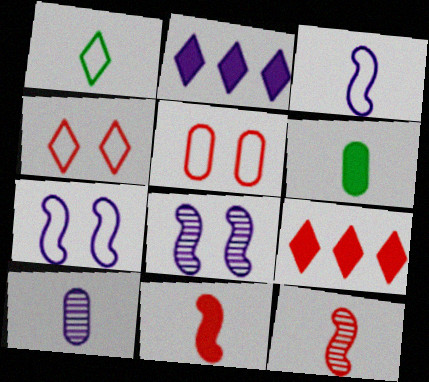[[1, 10, 11], 
[2, 7, 10], 
[5, 9, 12]]